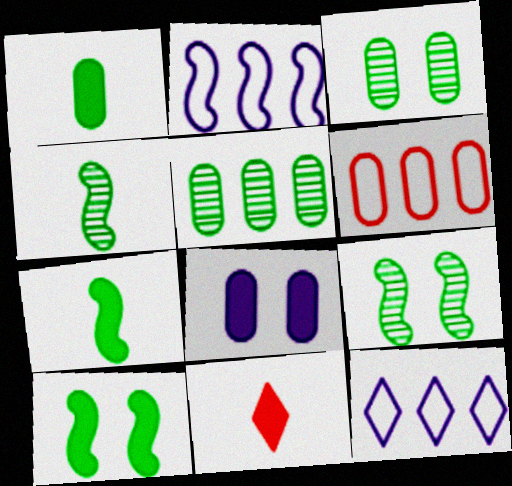[[2, 3, 11]]